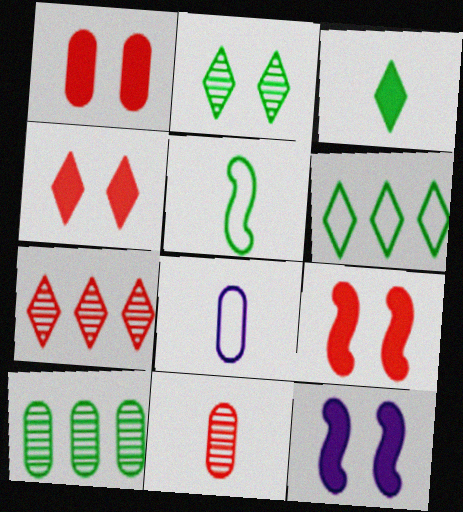[[1, 4, 9], 
[1, 8, 10], 
[2, 3, 6], 
[6, 11, 12]]